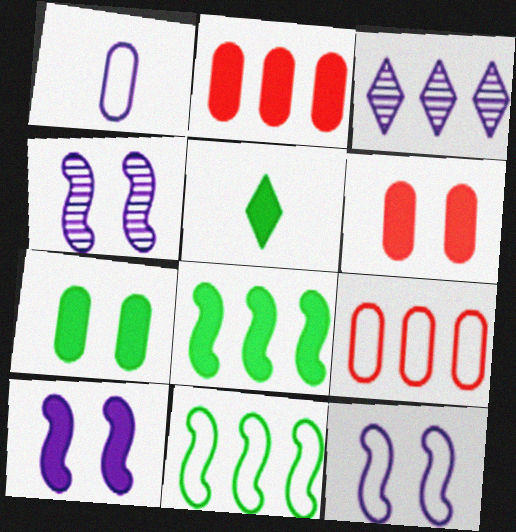[[1, 3, 10], 
[2, 3, 11], 
[2, 5, 10], 
[3, 8, 9], 
[4, 5, 9], 
[4, 10, 12], 
[5, 7, 8]]